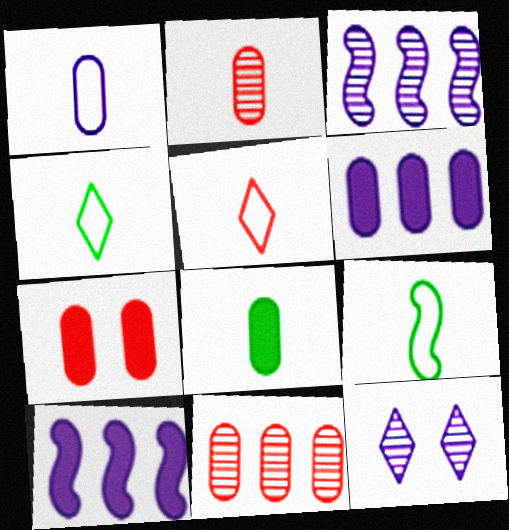[[1, 2, 8], 
[1, 5, 9], 
[1, 10, 12], 
[3, 4, 7], 
[6, 7, 8]]